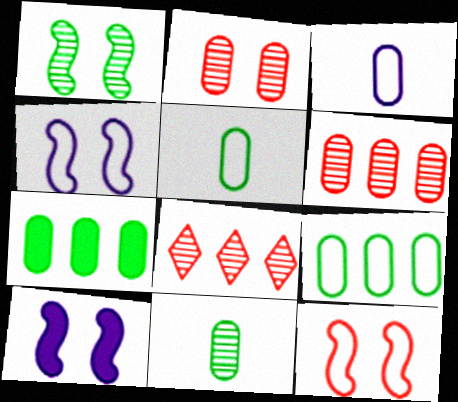[[1, 10, 12], 
[2, 3, 7], 
[5, 8, 10]]